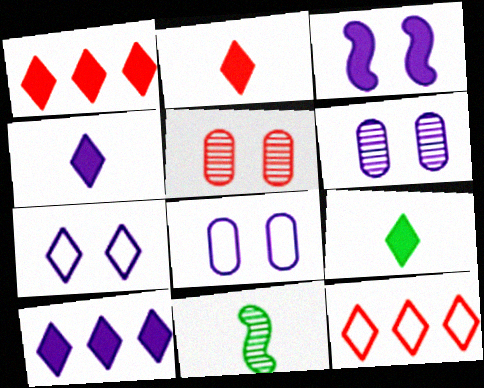[[1, 8, 11], 
[2, 4, 9], 
[3, 6, 7]]